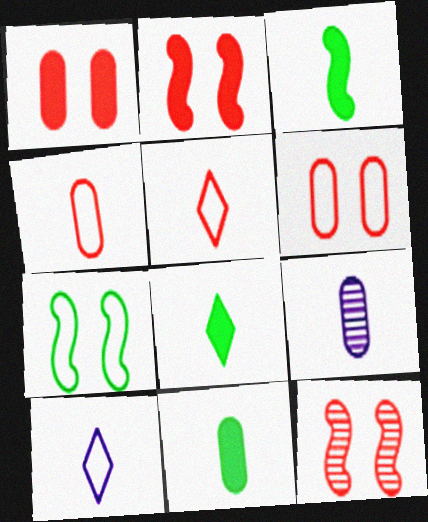[[3, 5, 9], 
[3, 8, 11], 
[4, 9, 11]]